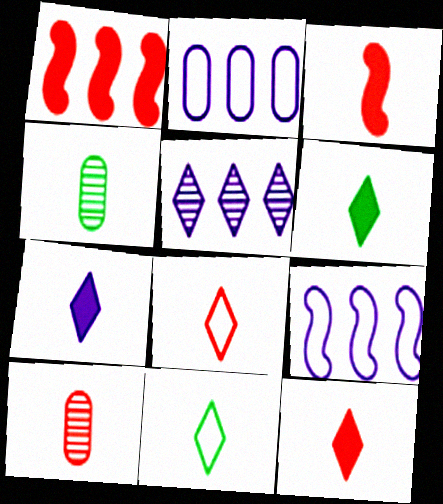[[3, 8, 10], 
[6, 7, 12]]